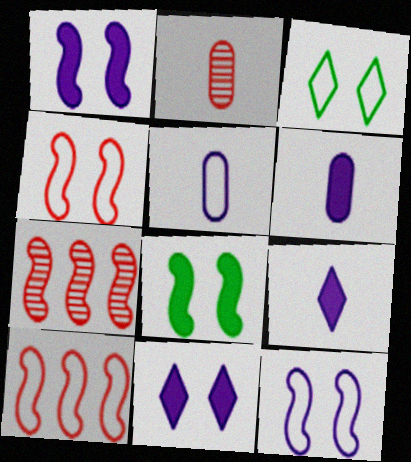[[3, 5, 10], 
[3, 6, 7]]